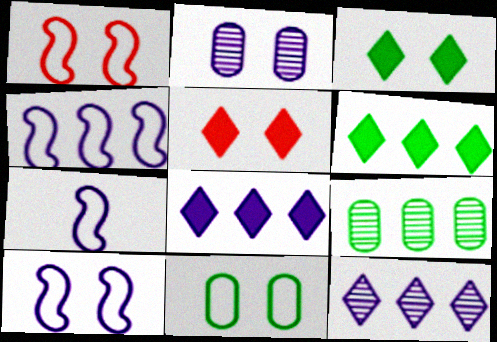[[1, 2, 3], 
[2, 7, 8], 
[4, 7, 10], 
[5, 7, 9]]